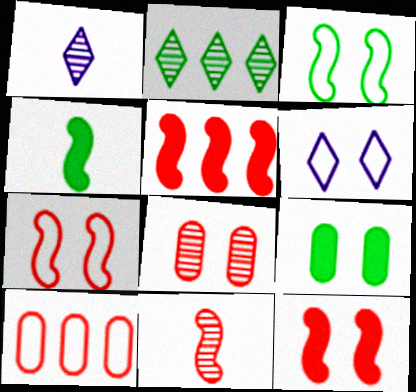[[5, 7, 11]]